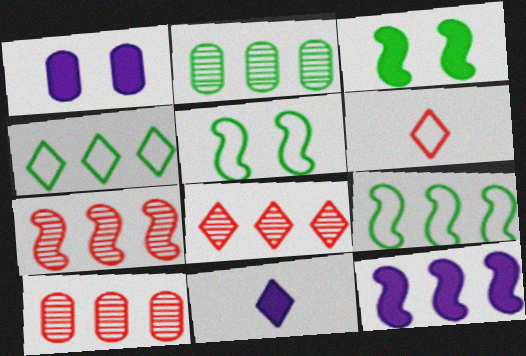[[1, 11, 12], 
[4, 10, 12], 
[5, 10, 11], 
[7, 8, 10], 
[7, 9, 12]]